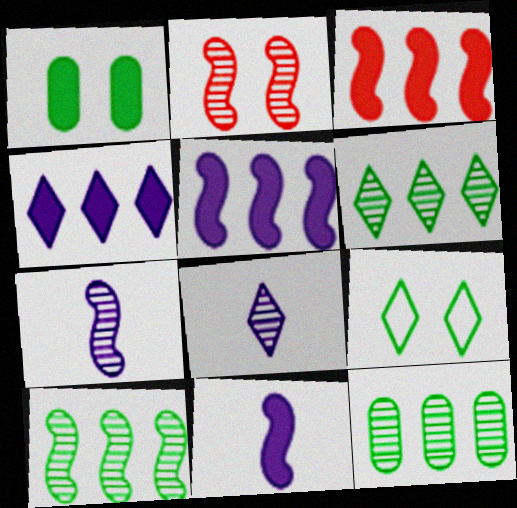[[2, 7, 10], 
[2, 8, 12], 
[6, 10, 12]]